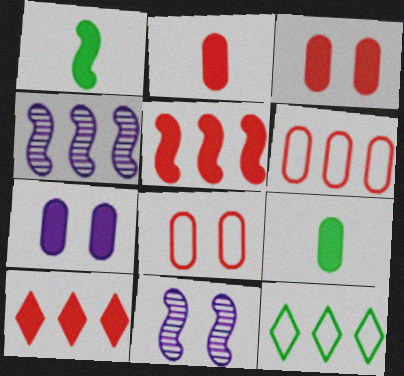[[1, 7, 10], 
[2, 11, 12]]